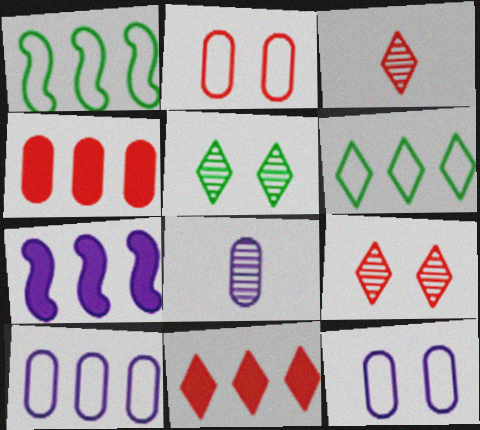[]